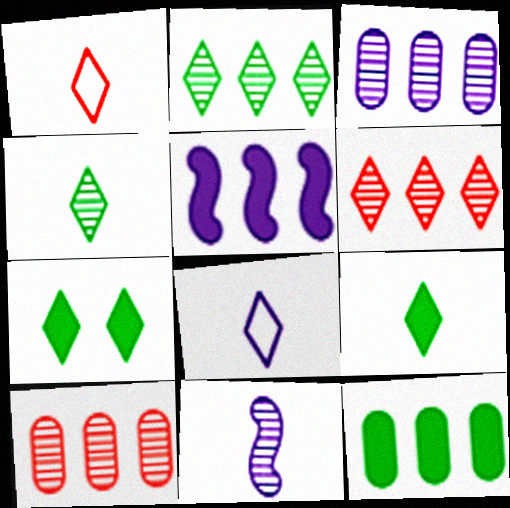[[6, 7, 8]]